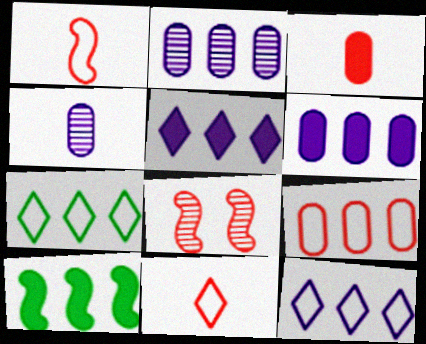[]